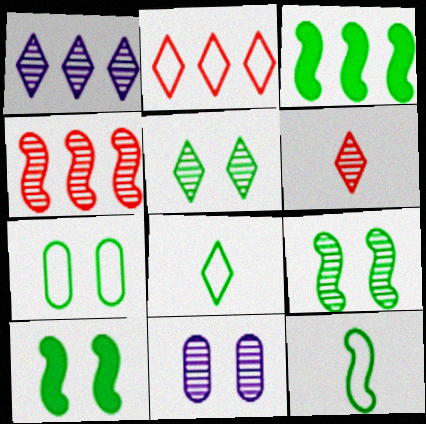[[1, 5, 6], 
[3, 9, 12], 
[5, 7, 10]]